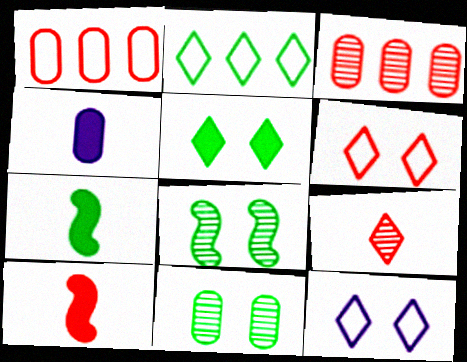[[1, 4, 11], 
[2, 7, 11], 
[3, 6, 10], 
[3, 7, 12]]